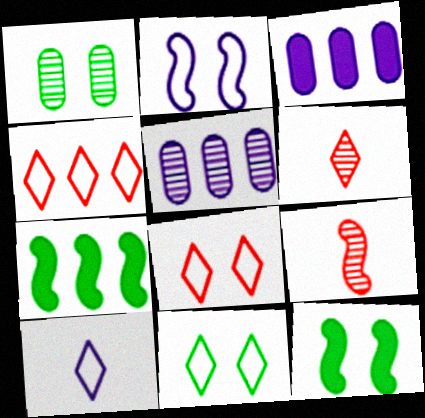[[1, 11, 12], 
[2, 7, 9], 
[3, 9, 11], 
[4, 5, 7], 
[4, 10, 11]]